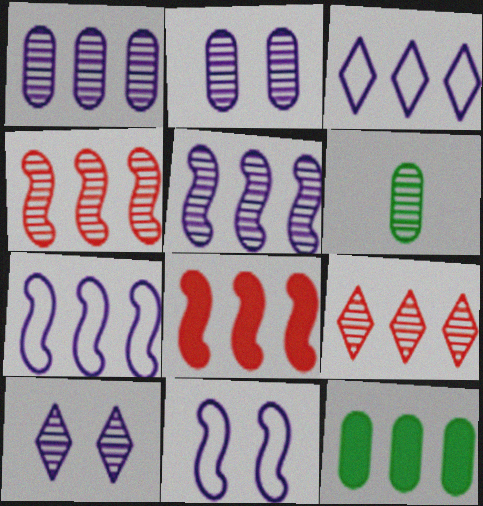[[3, 4, 12], 
[4, 6, 10], 
[7, 9, 12]]